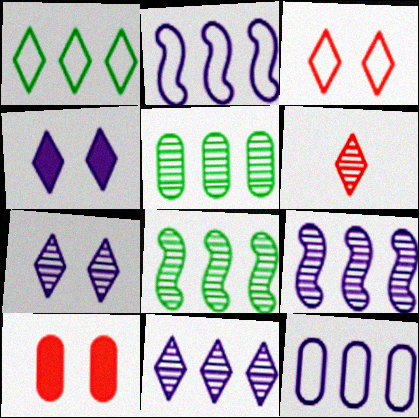[[1, 4, 6]]